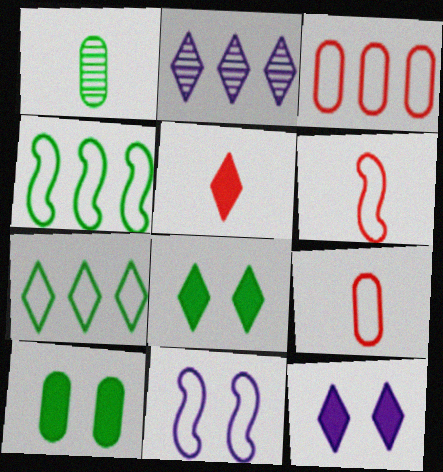[[1, 4, 8], 
[2, 6, 10], 
[4, 6, 11], 
[7, 9, 11]]